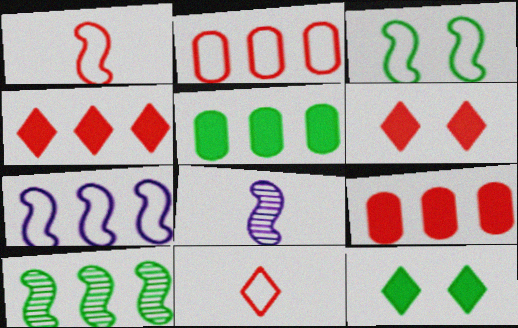[[1, 3, 7], 
[2, 8, 12]]